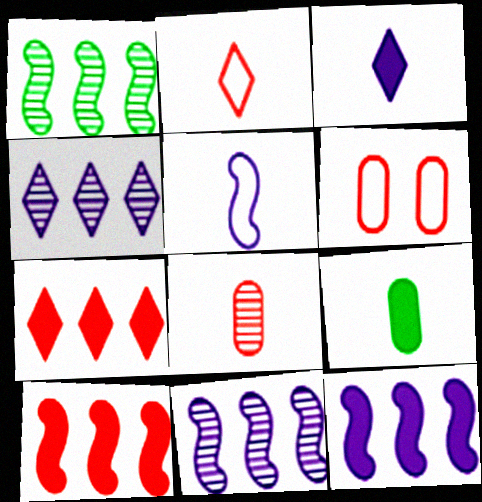[[1, 3, 6]]